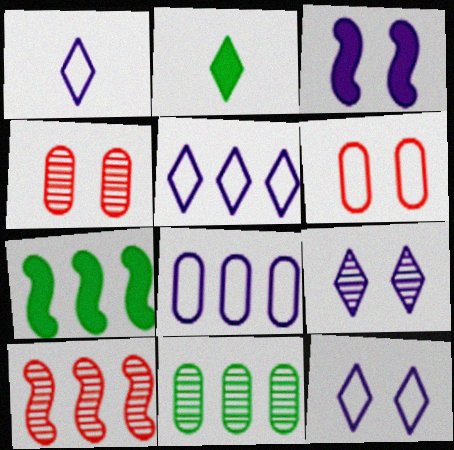[[1, 4, 7], 
[1, 5, 12]]